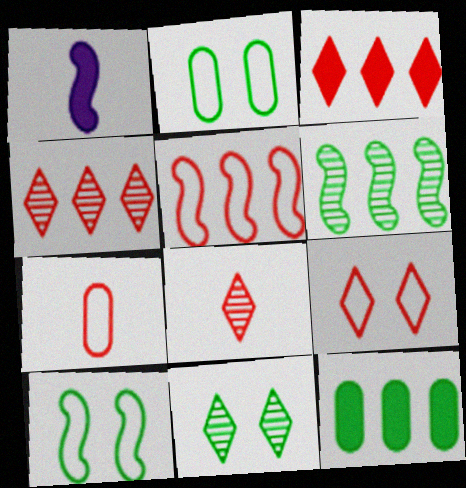[[1, 2, 4], 
[3, 8, 9], 
[5, 7, 9]]